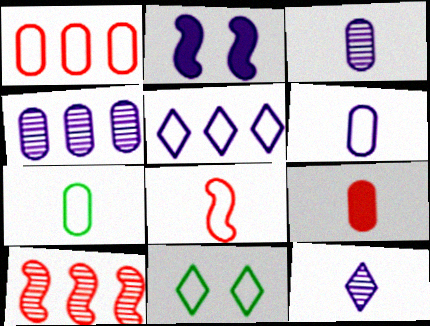[[2, 3, 5], 
[3, 7, 9]]